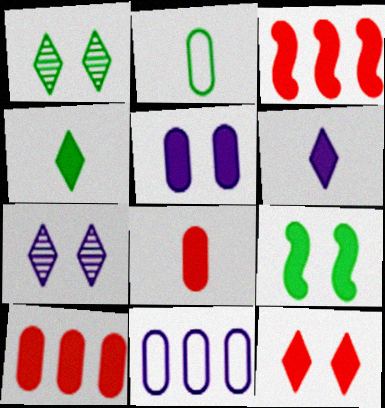[[2, 3, 7], 
[3, 4, 5], 
[3, 8, 12], 
[5, 9, 12], 
[6, 9, 10]]